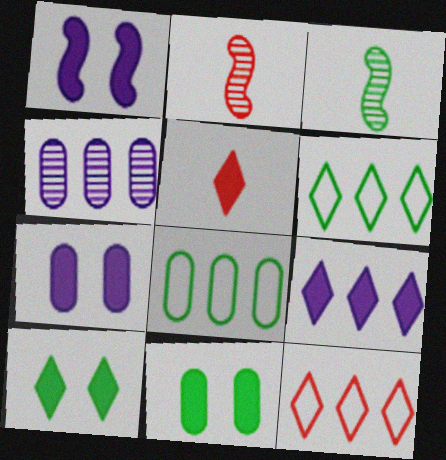[[2, 6, 7], 
[3, 6, 11], 
[3, 7, 12], 
[3, 8, 10], 
[5, 9, 10]]